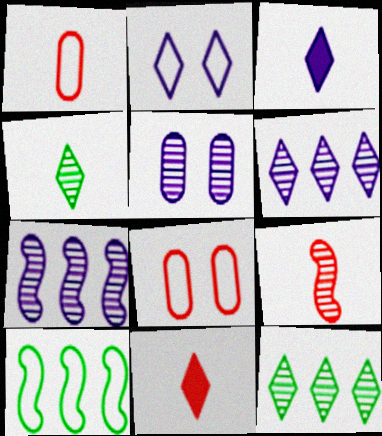[[1, 2, 10], 
[1, 9, 11], 
[2, 3, 6], 
[2, 11, 12], 
[5, 9, 12], 
[5, 10, 11]]